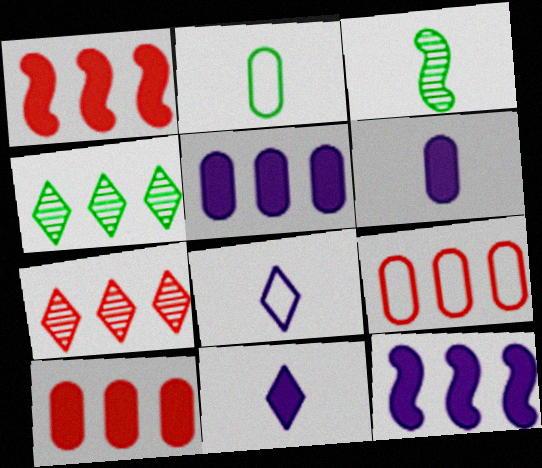[[1, 7, 9], 
[4, 9, 12]]